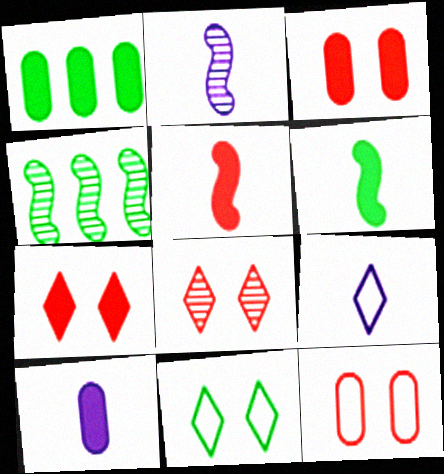[[1, 3, 10], 
[2, 9, 10], 
[3, 4, 9]]